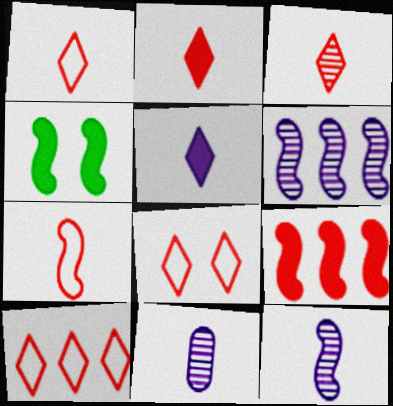[[1, 2, 3], 
[1, 8, 10], 
[4, 6, 7], 
[4, 10, 11]]